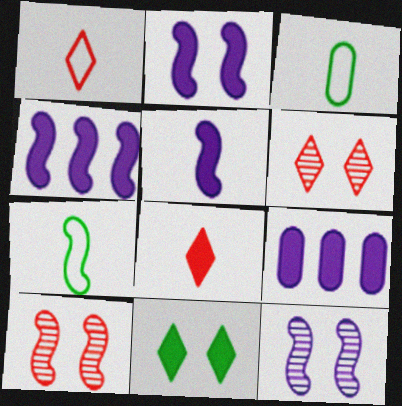[[2, 4, 5], 
[3, 4, 6], 
[4, 7, 10], 
[6, 7, 9]]